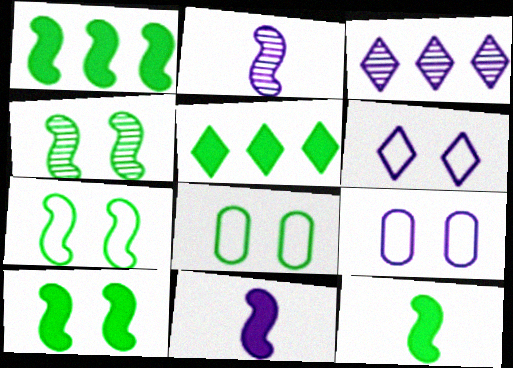[[1, 10, 12], 
[3, 9, 11], 
[4, 7, 10]]